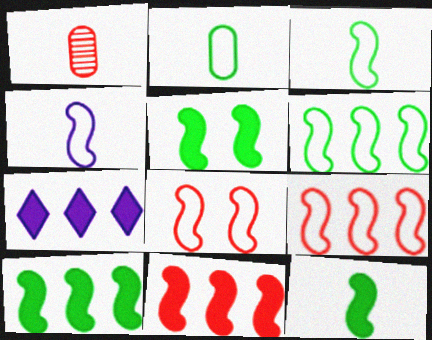[[4, 6, 8], 
[5, 10, 12]]